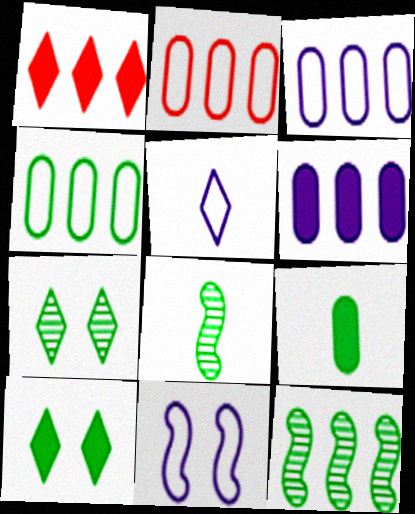[[1, 3, 12], 
[1, 5, 7], 
[2, 3, 4], 
[3, 5, 11], 
[4, 8, 10]]